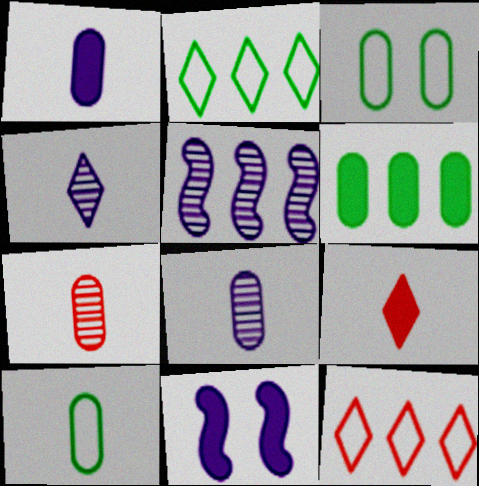[[1, 7, 10], 
[2, 7, 11], 
[3, 5, 9], 
[5, 6, 12], 
[6, 9, 11]]